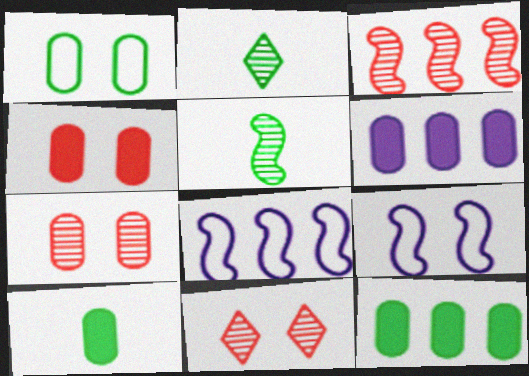[[2, 4, 8], 
[4, 6, 10], 
[8, 10, 11]]